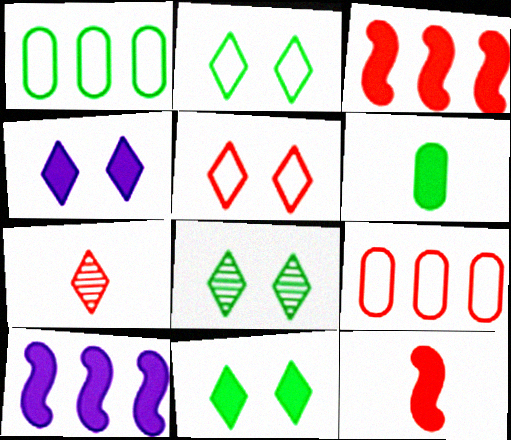[[2, 8, 11], 
[3, 4, 6], 
[4, 5, 8]]